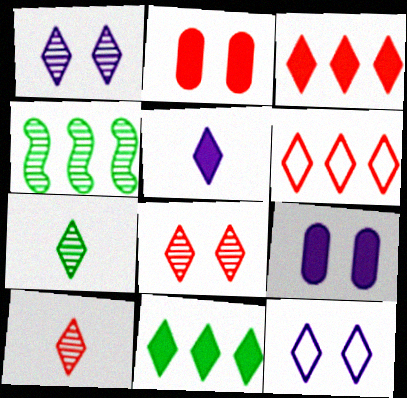[[3, 7, 12], 
[10, 11, 12]]